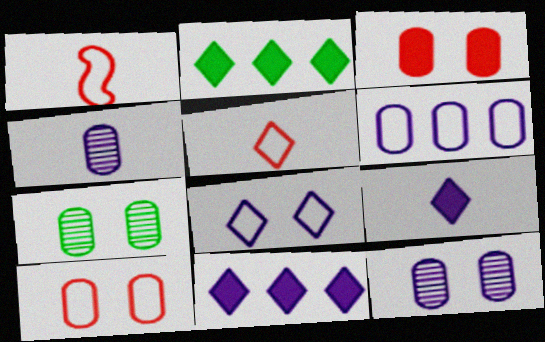[[1, 2, 12], 
[1, 7, 11]]